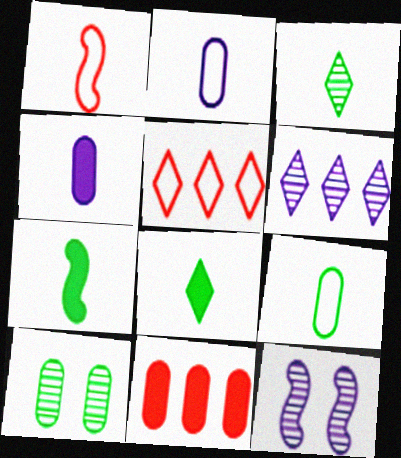[[1, 3, 4], 
[2, 10, 11], 
[3, 7, 9]]